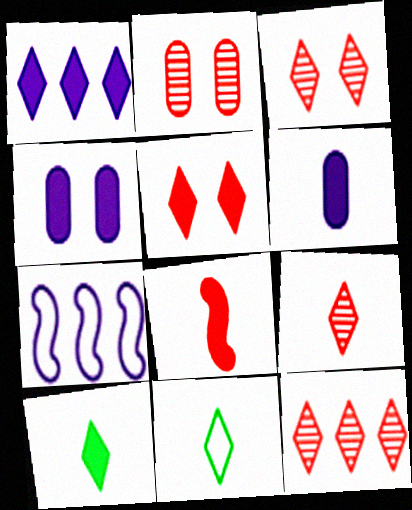[[1, 3, 11], 
[1, 5, 10], 
[2, 7, 10], 
[3, 9, 12], 
[6, 8, 10]]